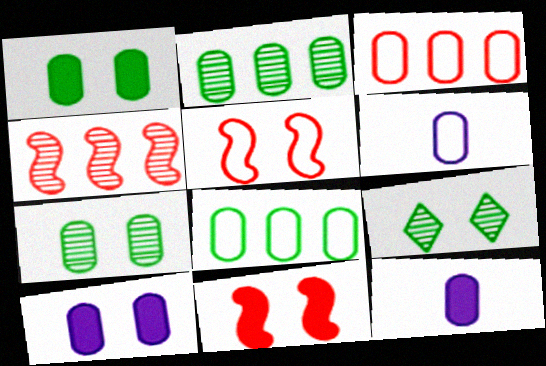[[3, 7, 12], 
[5, 9, 10]]